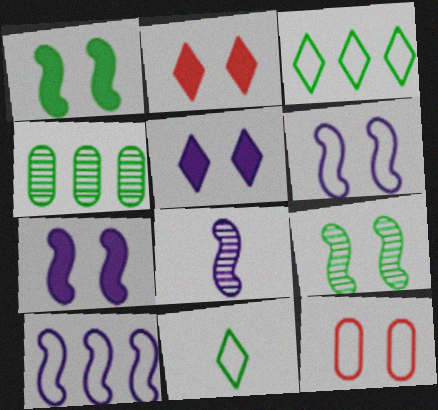[[1, 4, 11], 
[5, 9, 12], 
[7, 8, 10], 
[10, 11, 12]]